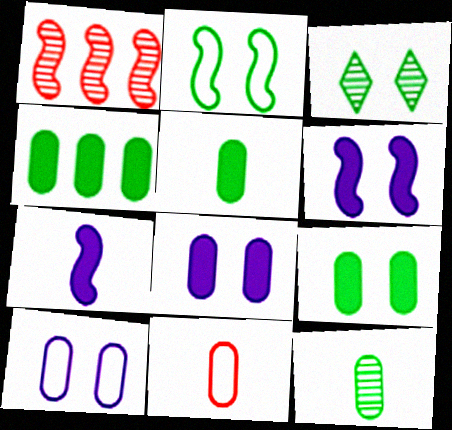[[1, 2, 7], 
[2, 3, 9], 
[4, 5, 9]]